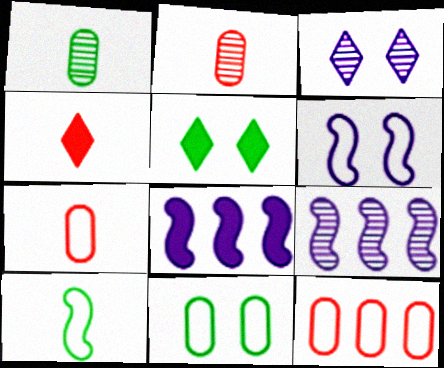[[4, 9, 11], 
[5, 7, 9]]